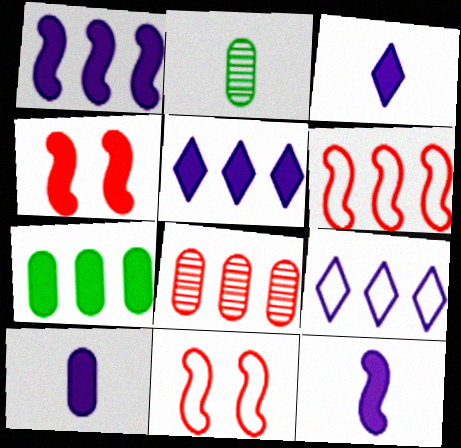[[2, 4, 9], 
[2, 5, 11], 
[3, 4, 7], 
[3, 10, 12]]